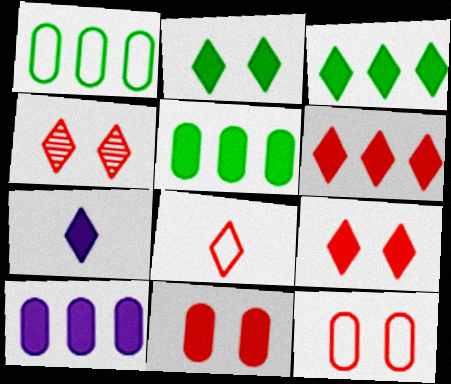[[2, 6, 7], 
[3, 7, 9], 
[4, 6, 8]]